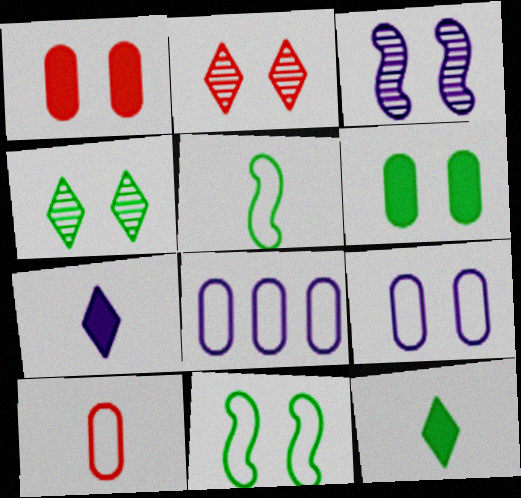[[3, 7, 8], 
[4, 6, 11]]